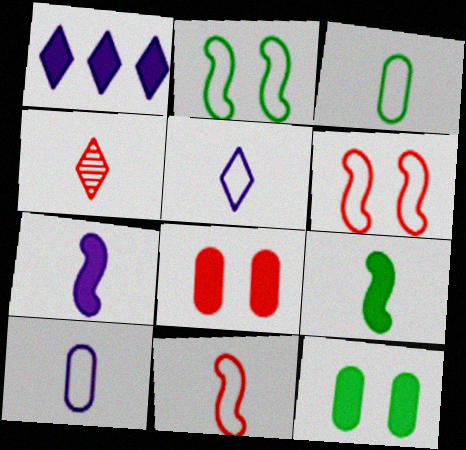[[1, 8, 9], 
[3, 4, 7], 
[3, 5, 11], 
[4, 9, 10]]